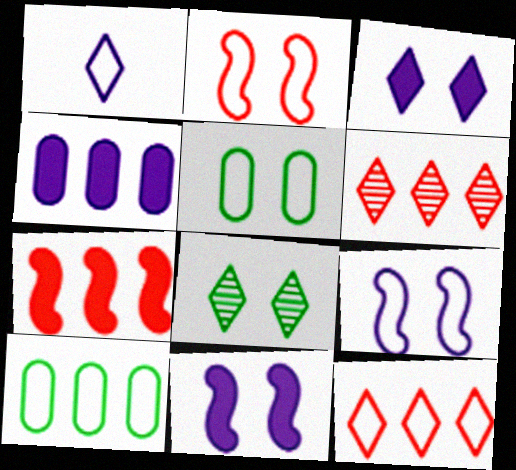[[1, 2, 10]]